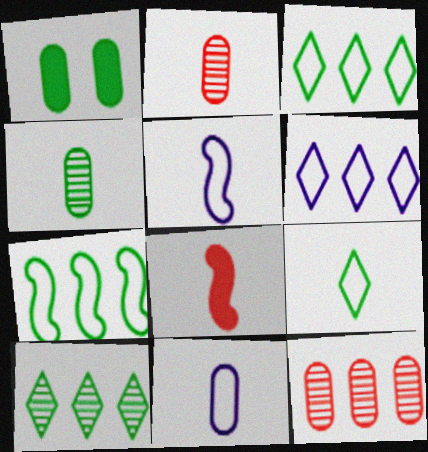[[1, 11, 12]]